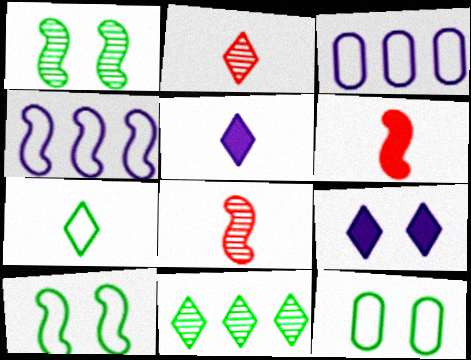[[1, 4, 6], 
[2, 5, 7]]